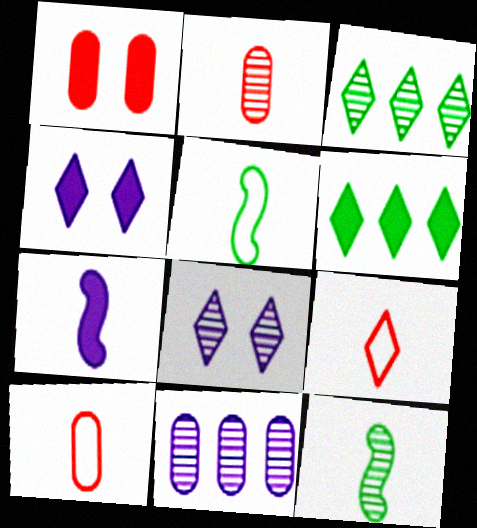[[1, 6, 7], 
[3, 4, 9], 
[6, 8, 9]]